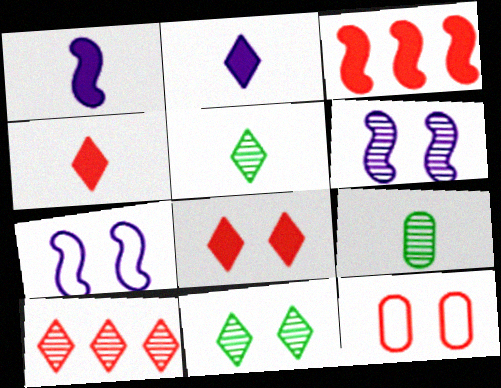[[6, 9, 10]]